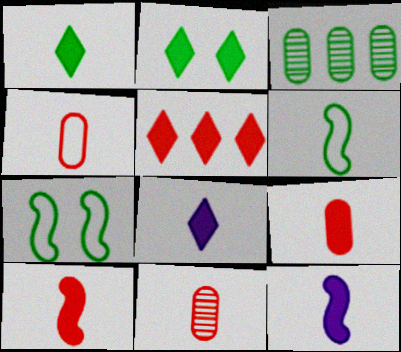[[1, 3, 7], 
[1, 9, 12], 
[2, 3, 6], 
[2, 5, 8], 
[4, 9, 11], 
[6, 8, 11]]